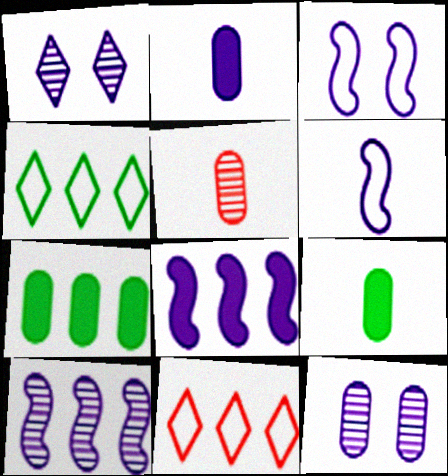[[7, 10, 11]]